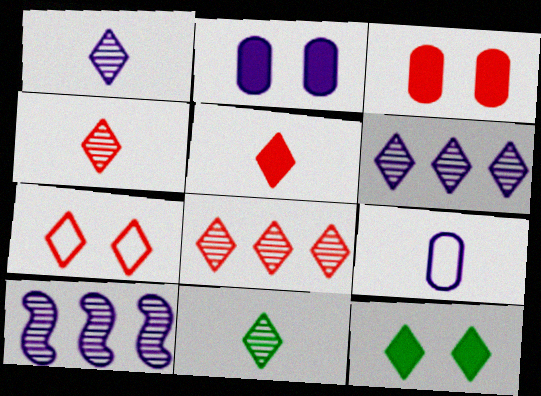[[1, 4, 11], 
[5, 7, 8]]